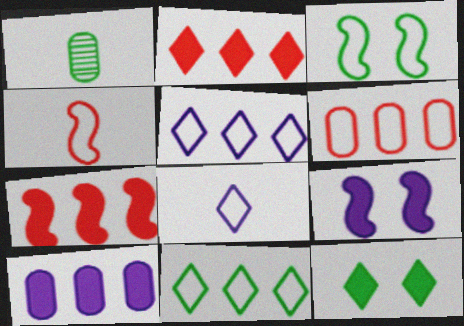[[3, 6, 8]]